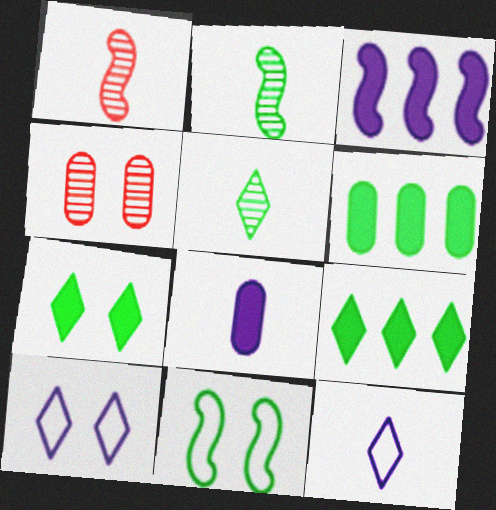[[1, 3, 11], 
[1, 6, 10], 
[5, 6, 11]]